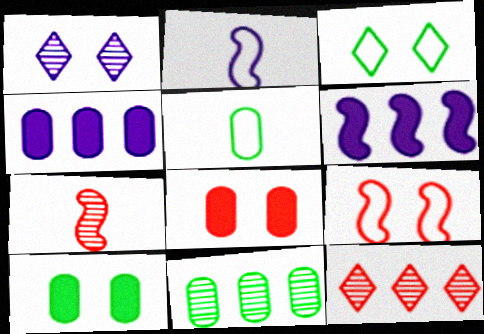[[1, 2, 4], 
[1, 7, 11], 
[1, 9, 10], 
[2, 10, 12], 
[3, 4, 7], 
[5, 10, 11]]